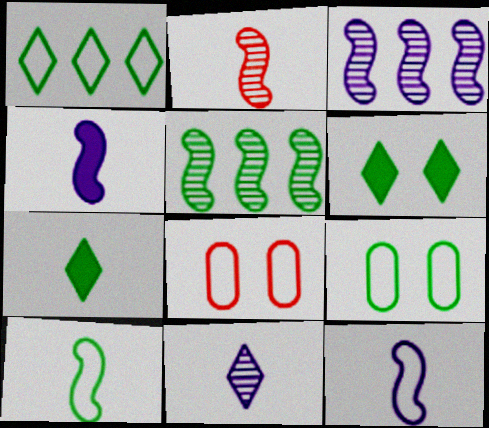[[1, 8, 12], 
[1, 9, 10], 
[2, 4, 10], 
[3, 7, 8], 
[5, 7, 9]]